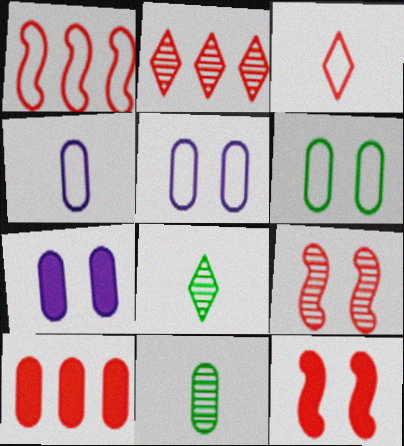[[1, 2, 10], 
[1, 7, 8], 
[3, 9, 10], 
[5, 10, 11]]